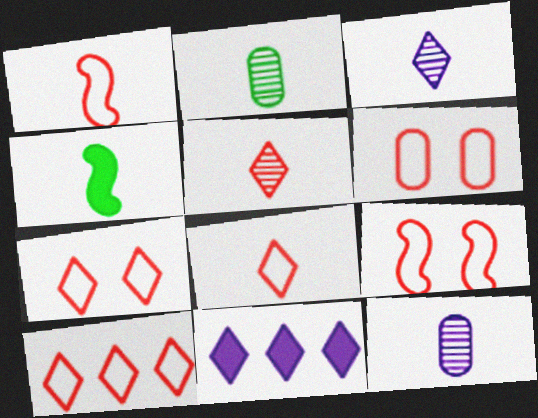[[1, 6, 10], 
[2, 9, 11], 
[4, 8, 12], 
[6, 7, 9], 
[7, 8, 10]]